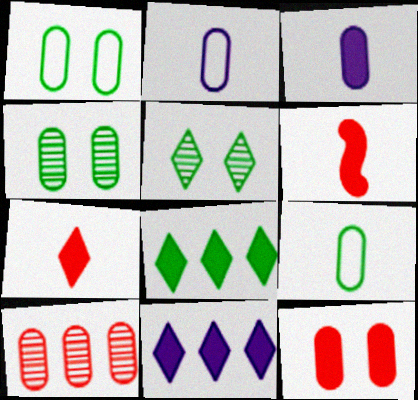[[1, 3, 10]]